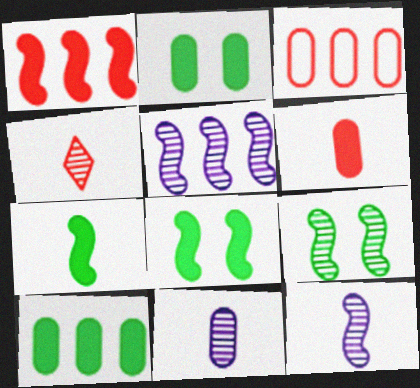[[2, 3, 11]]